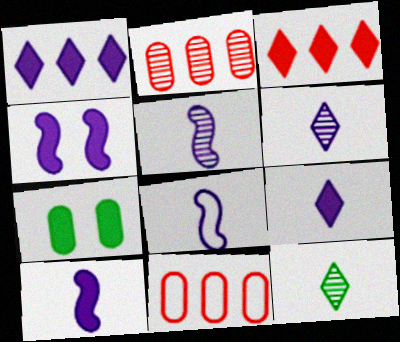[[3, 7, 10], 
[4, 11, 12], 
[5, 8, 10]]